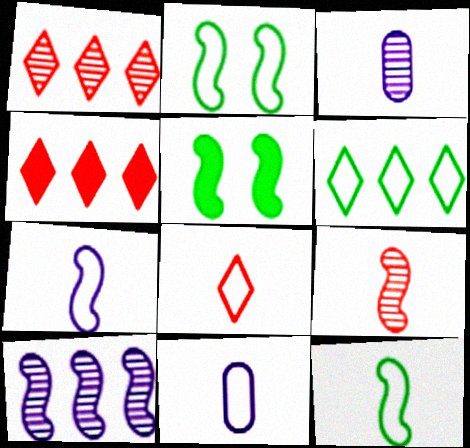[[1, 5, 11], 
[2, 3, 4], 
[8, 11, 12]]